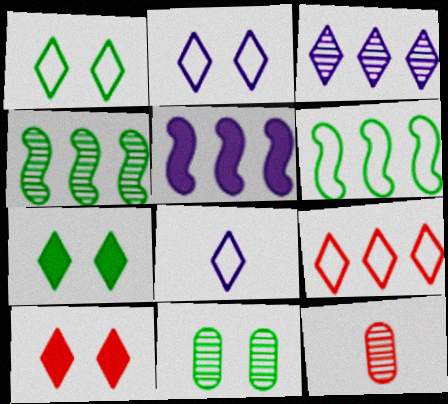[[1, 5, 12], 
[1, 8, 9]]